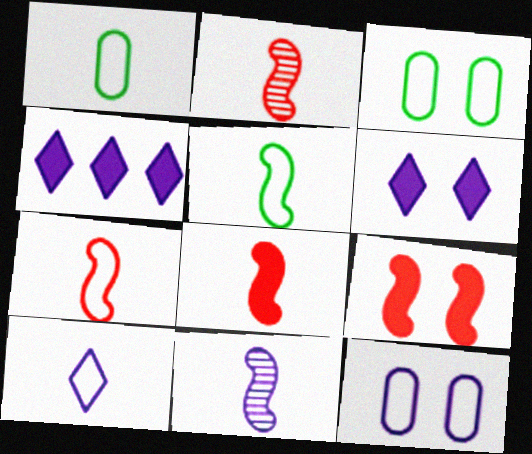[[1, 7, 10], 
[2, 3, 4], 
[2, 7, 8], 
[4, 11, 12], 
[5, 8, 11]]